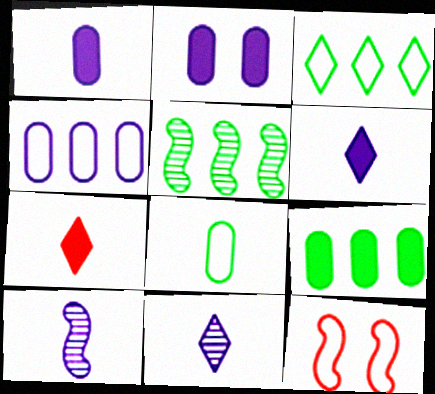[[3, 5, 9], 
[7, 8, 10], 
[9, 11, 12]]